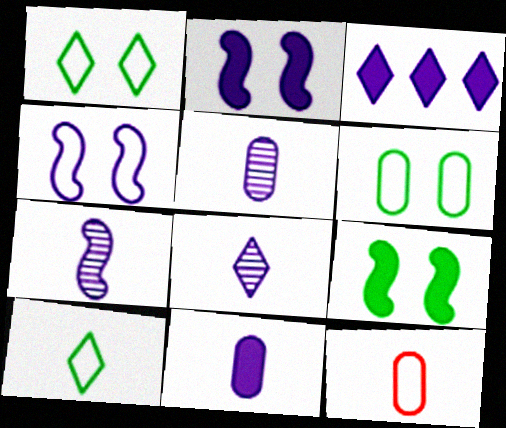[[2, 3, 11], 
[3, 4, 5], 
[5, 7, 8]]